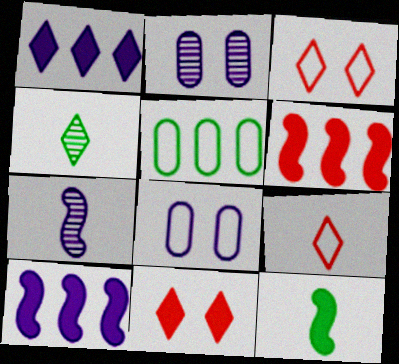[[1, 3, 4], 
[1, 7, 8], 
[4, 6, 8], 
[5, 7, 11]]